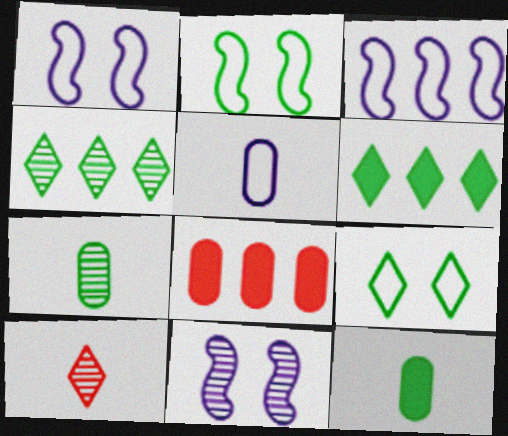[[2, 4, 12], 
[2, 6, 7], 
[3, 4, 8]]